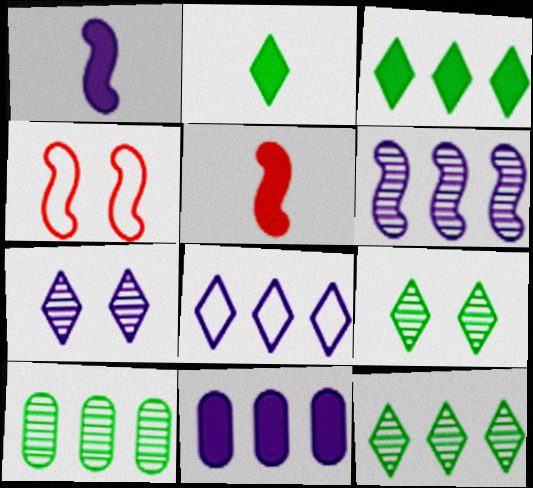[[6, 8, 11]]